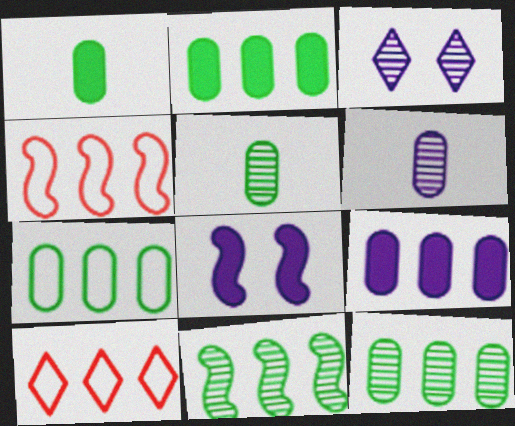[[1, 3, 4], 
[2, 7, 12], 
[5, 8, 10], 
[9, 10, 11]]